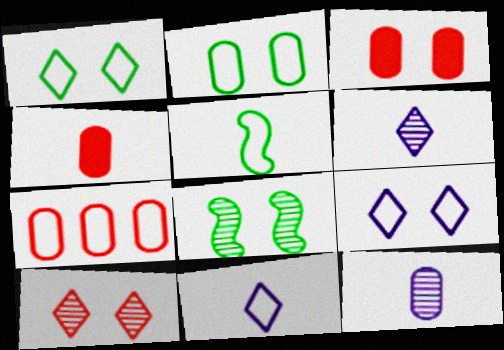[[3, 8, 9], 
[4, 5, 6], 
[5, 7, 9]]